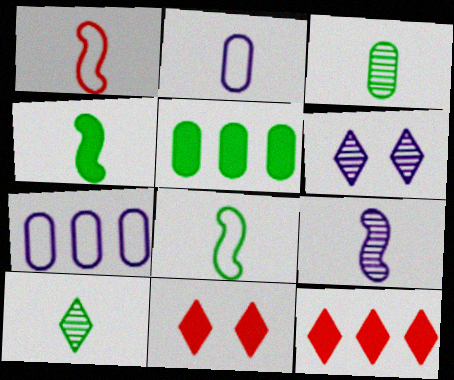[[1, 4, 9], 
[1, 5, 6]]